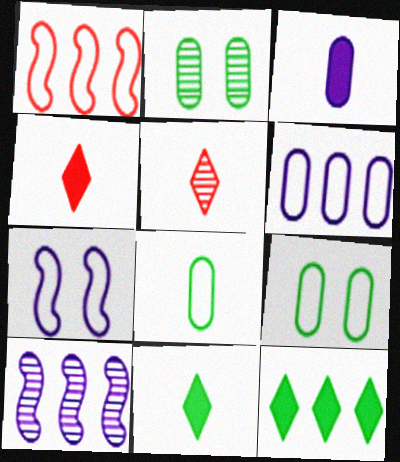[[2, 5, 10], 
[4, 9, 10]]